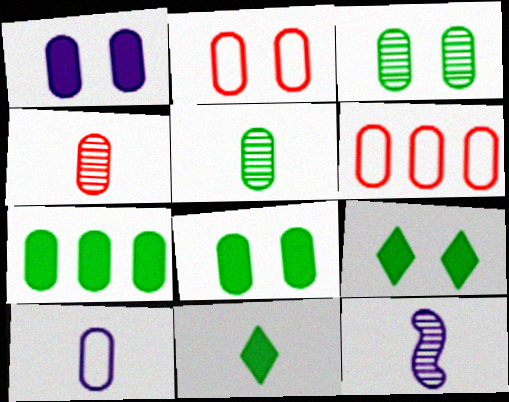[[1, 2, 3], 
[1, 5, 6], 
[6, 9, 12]]